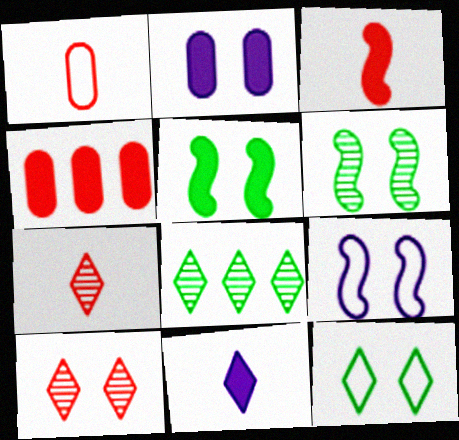[[1, 3, 7], 
[4, 5, 11]]